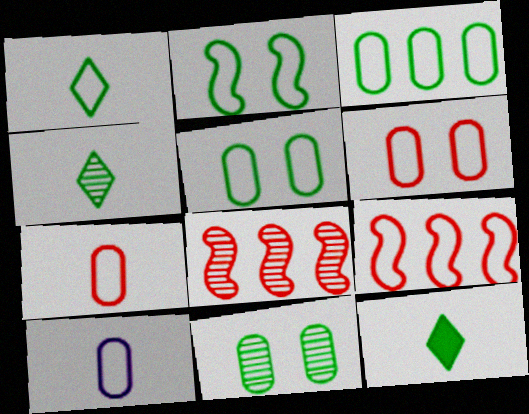[[1, 2, 3], 
[1, 4, 12], 
[3, 6, 10]]